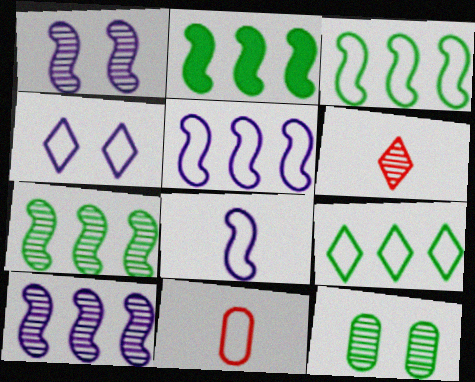[[2, 3, 7], 
[3, 4, 11], 
[6, 10, 12]]